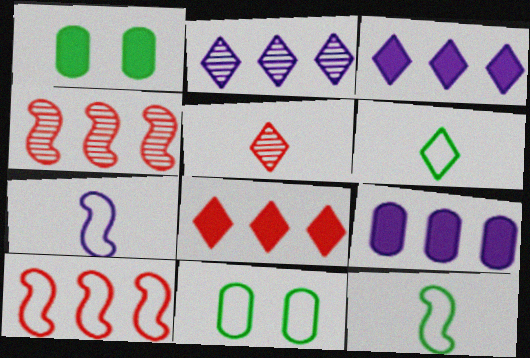[]